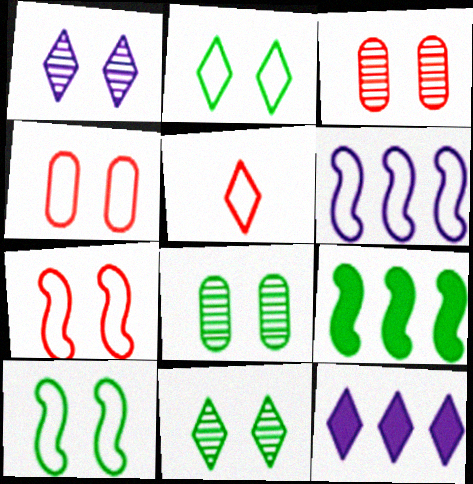[[5, 11, 12]]